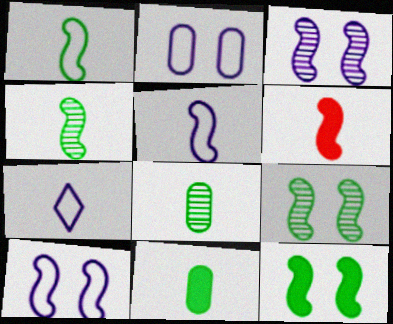[[4, 5, 6], 
[6, 7, 8]]